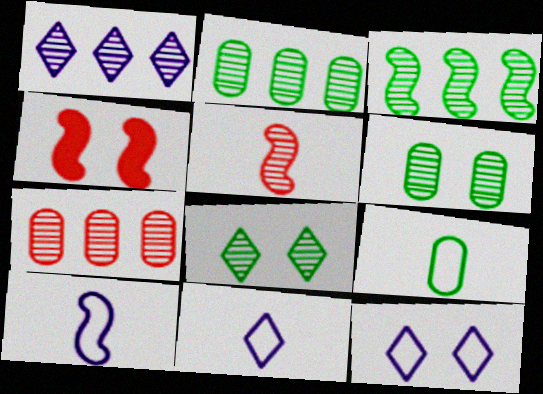[[1, 3, 7], 
[1, 4, 9], 
[1, 5, 6], 
[2, 4, 11], 
[3, 4, 10], 
[4, 6, 12]]